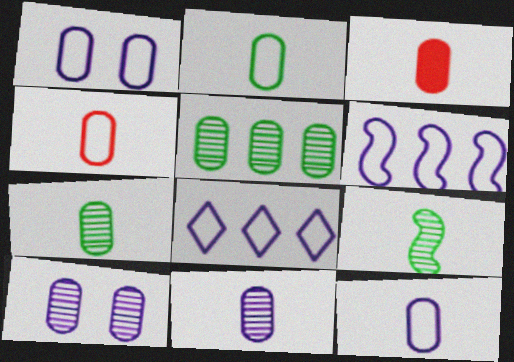[[1, 3, 5], 
[2, 3, 11], 
[2, 4, 12], 
[3, 7, 12]]